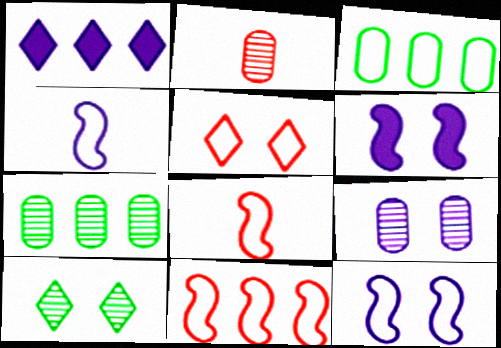[[1, 4, 9], 
[1, 7, 11], 
[2, 7, 9], 
[3, 4, 5]]